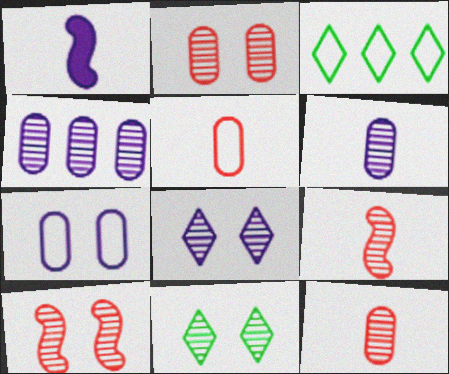[[1, 2, 3], 
[4, 9, 11]]